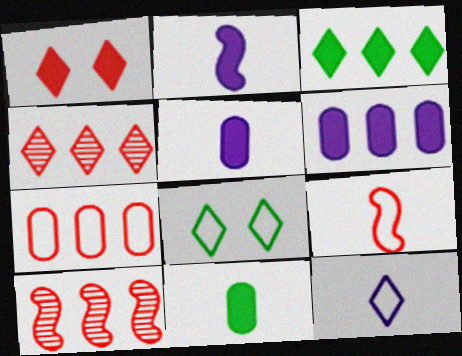[[5, 8, 10]]